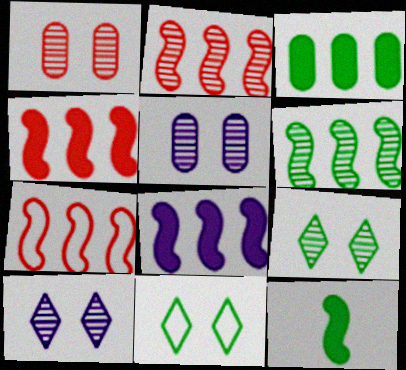[[2, 4, 7], 
[6, 7, 8]]